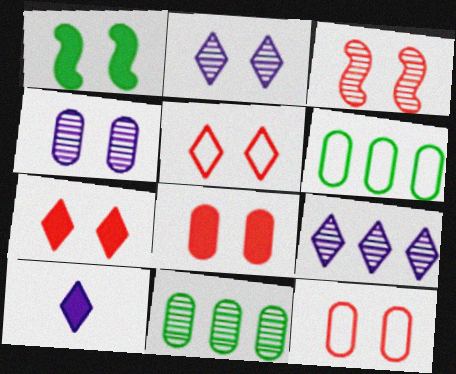[[1, 2, 12], 
[1, 4, 5], 
[3, 5, 8], 
[3, 6, 10], 
[3, 7, 12]]